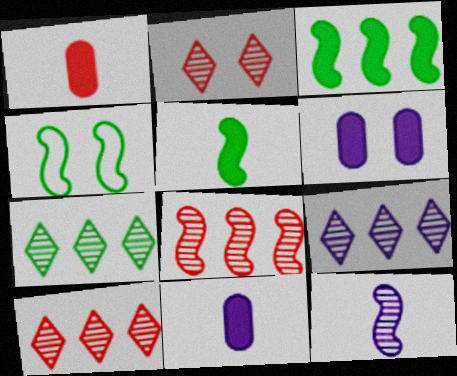[[1, 4, 9], 
[2, 4, 6], 
[4, 10, 11], 
[7, 9, 10]]